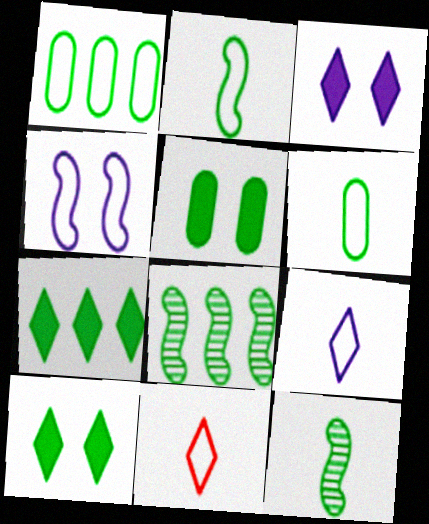[[1, 4, 11], 
[1, 7, 8], 
[1, 10, 12], 
[6, 8, 10]]